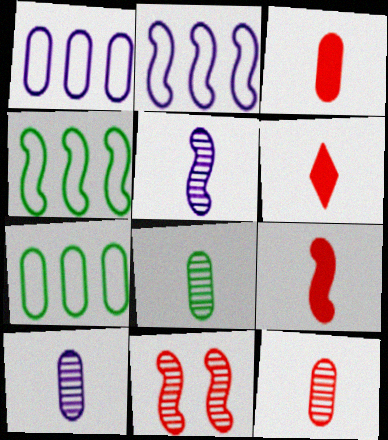[[3, 6, 9], 
[8, 10, 12]]